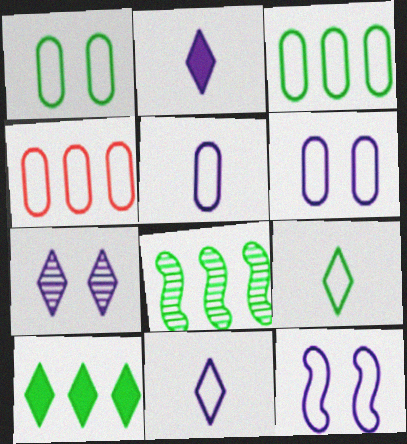[[1, 4, 5], 
[3, 8, 10], 
[4, 9, 12]]